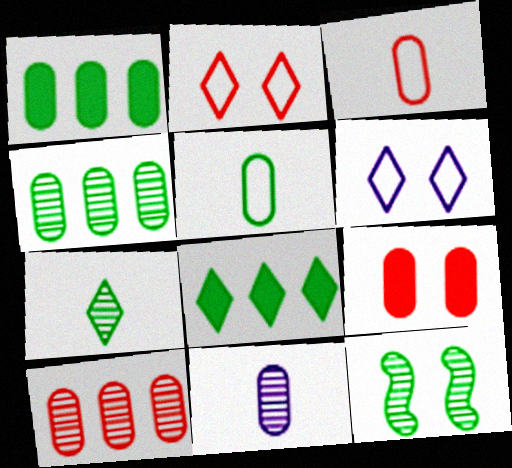[[3, 9, 10], 
[4, 7, 12], 
[5, 8, 12], 
[6, 9, 12]]